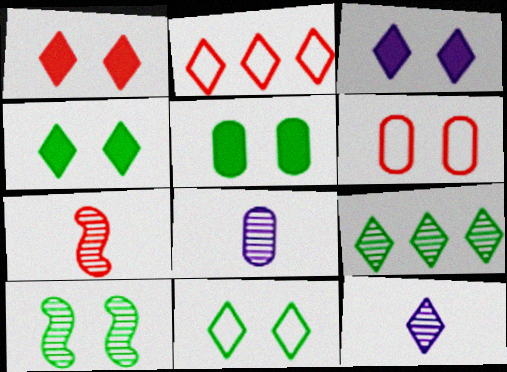[[1, 3, 4], 
[2, 4, 12], 
[3, 6, 10], 
[5, 10, 11]]